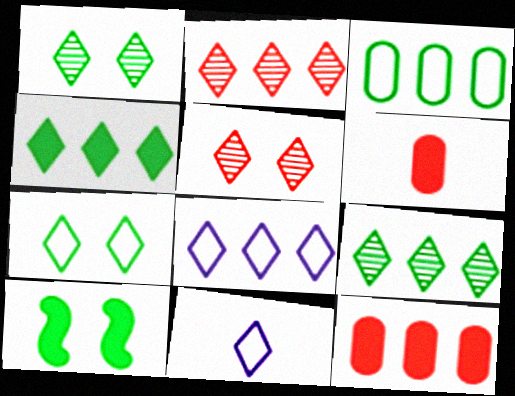[[2, 4, 8], 
[4, 5, 11]]